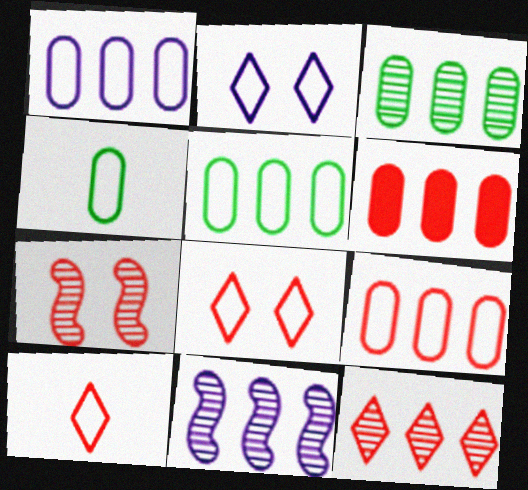[[1, 3, 6], 
[1, 5, 9], 
[3, 11, 12], 
[6, 7, 10]]